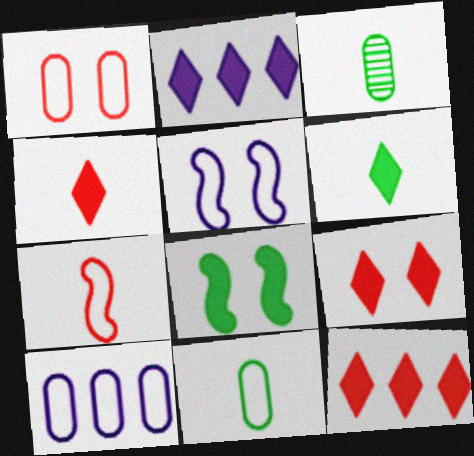[[1, 10, 11], 
[2, 6, 9], 
[3, 5, 12], 
[4, 9, 12]]